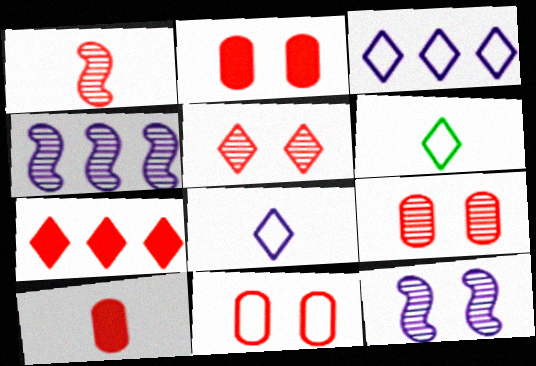[[1, 7, 11], 
[2, 4, 6], 
[2, 9, 11]]